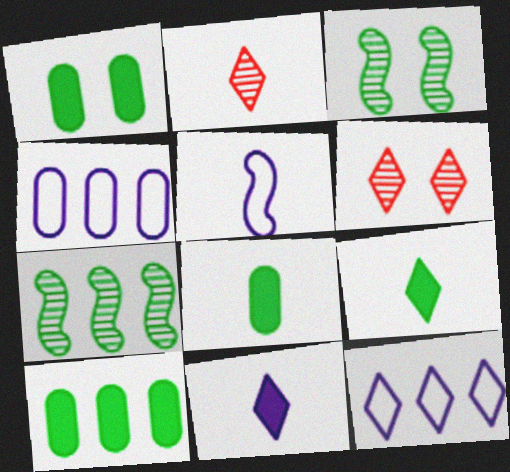[[1, 8, 10], 
[2, 5, 8], 
[5, 6, 10], 
[6, 9, 12]]